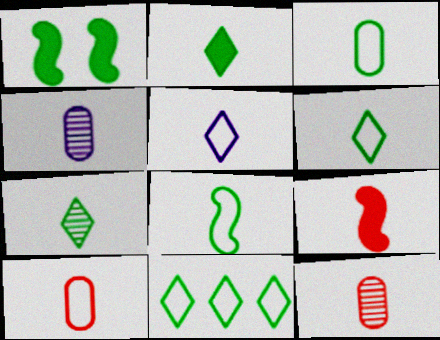[[2, 6, 7], 
[3, 6, 8], 
[4, 6, 9], 
[5, 8, 10]]